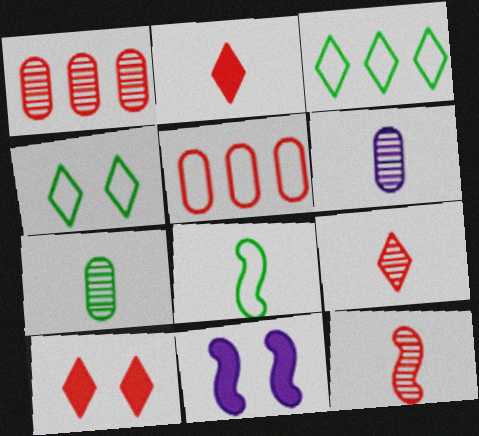[[2, 6, 8], 
[5, 10, 12]]